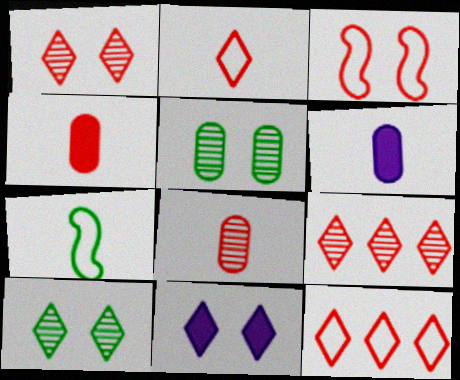[[3, 4, 9], 
[3, 5, 11]]